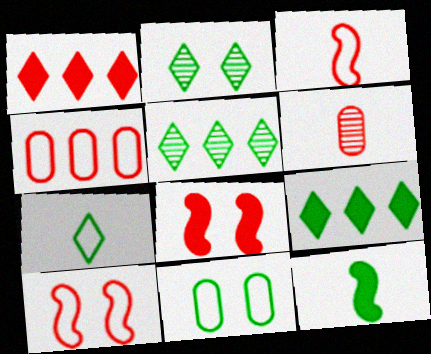[[1, 6, 10], 
[2, 7, 9], 
[5, 11, 12]]